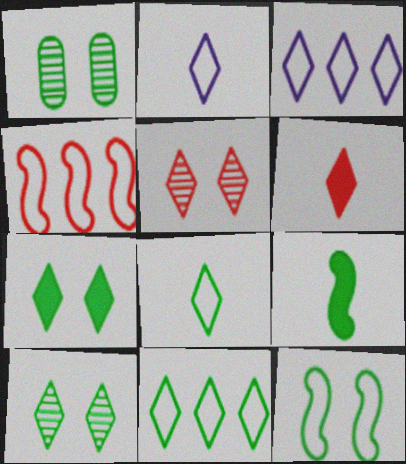[[1, 7, 12], 
[1, 9, 11], 
[3, 6, 10]]